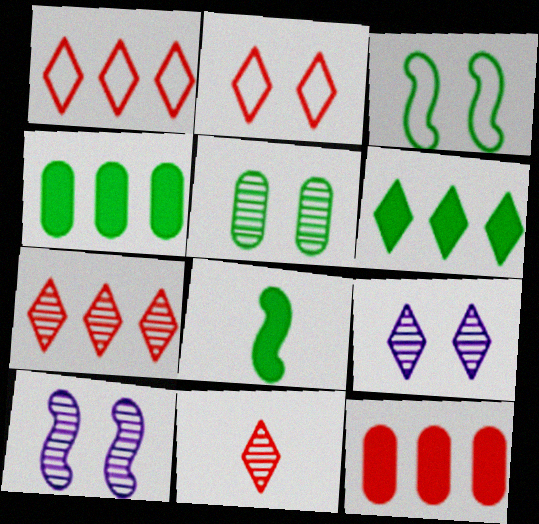[]